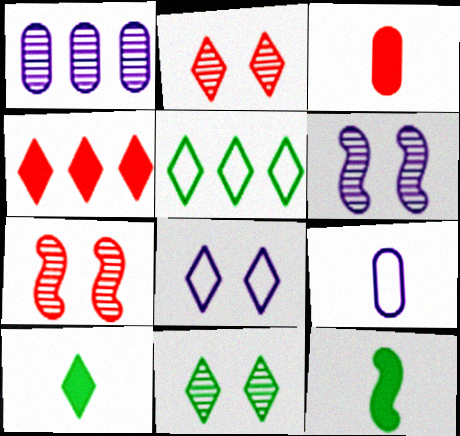[[3, 5, 6], 
[5, 10, 11]]